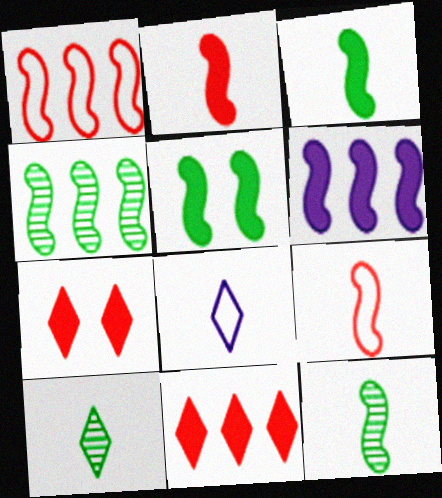[[1, 4, 6], 
[2, 5, 6]]